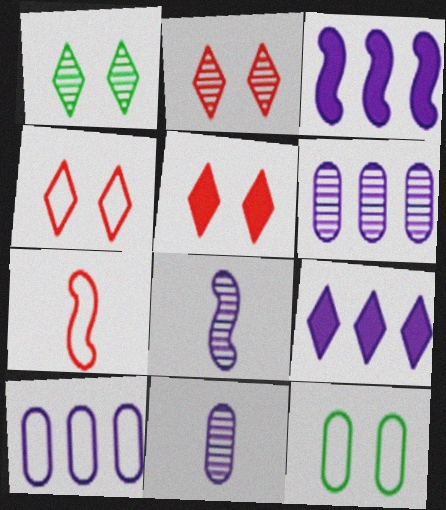[[2, 4, 5]]